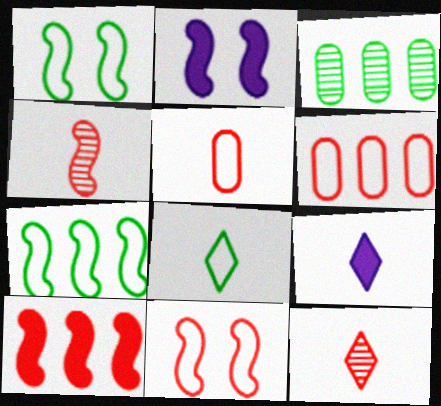[[2, 4, 7], 
[3, 9, 11], 
[4, 10, 11], 
[8, 9, 12]]